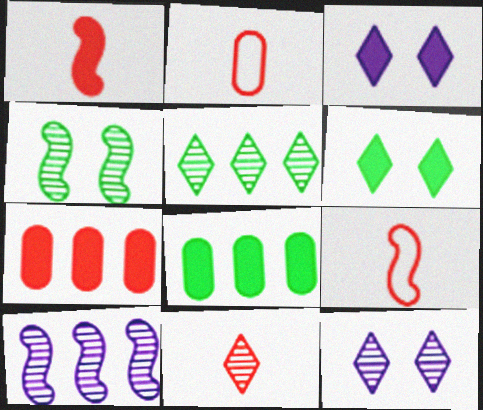[[1, 2, 11], 
[1, 3, 8], 
[2, 6, 10], 
[5, 11, 12], 
[8, 9, 12]]